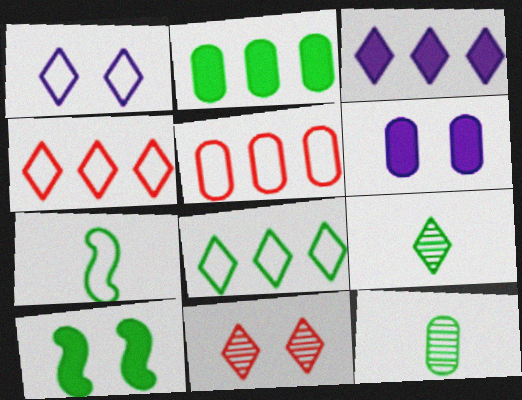[[1, 5, 7], 
[5, 6, 12], 
[8, 10, 12]]